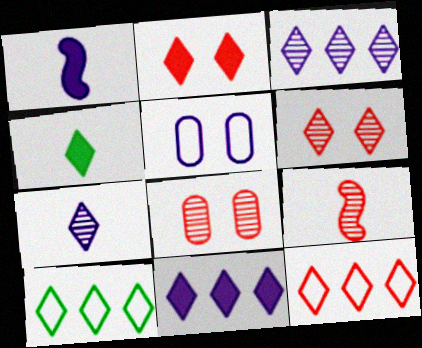[[1, 3, 5], 
[1, 8, 10], 
[2, 4, 11], 
[2, 7, 10]]